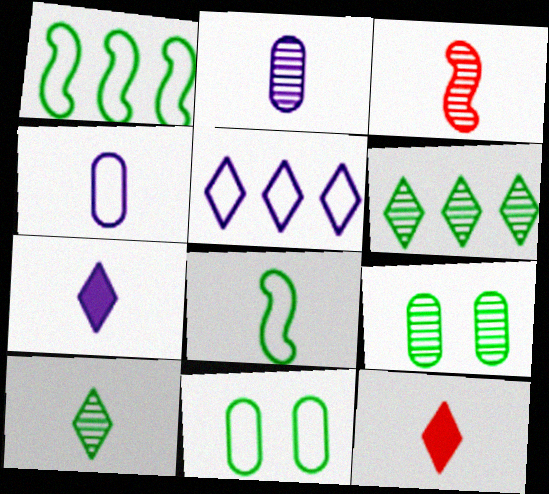[[2, 3, 10], 
[2, 8, 12]]